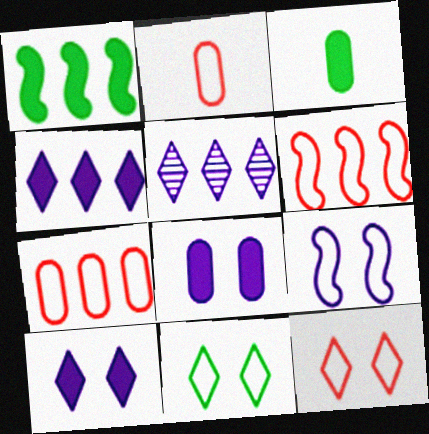[[1, 5, 7], 
[2, 6, 12]]